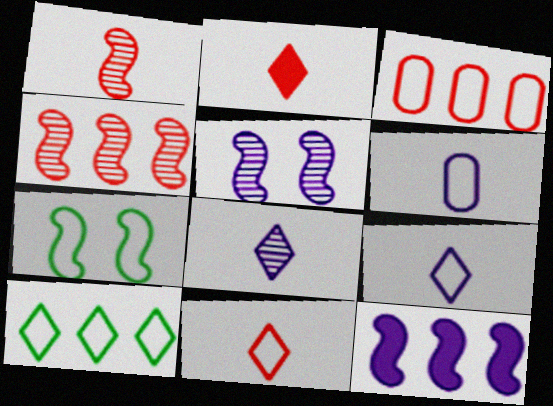[[1, 7, 12], 
[3, 7, 9]]